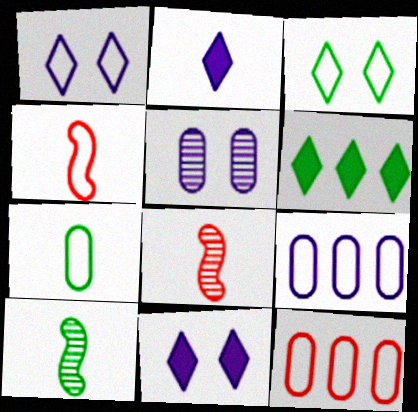[[2, 7, 8], 
[3, 4, 9], 
[4, 5, 6], 
[10, 11, 12]]